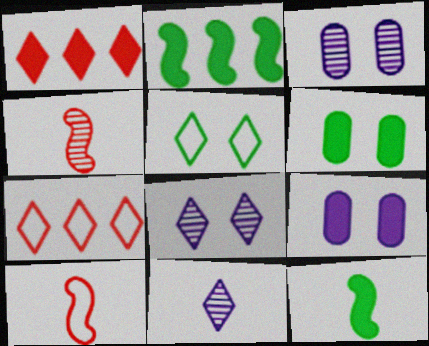[[1, 5, 11], 
[1, 9, 12], 
[3, 7, 12]]